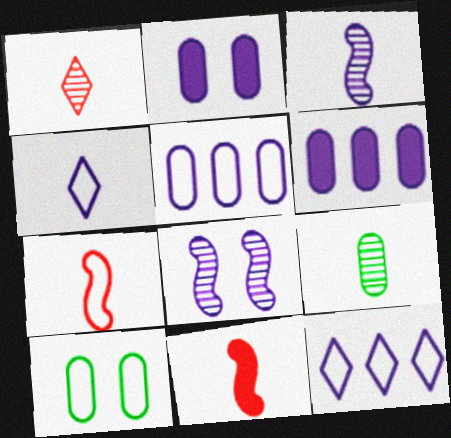[[1, 3, 9], 
[2, 3, 12], 
[4, 6, 8], 
[4, 9, 11], 
[7, 10, 12]]